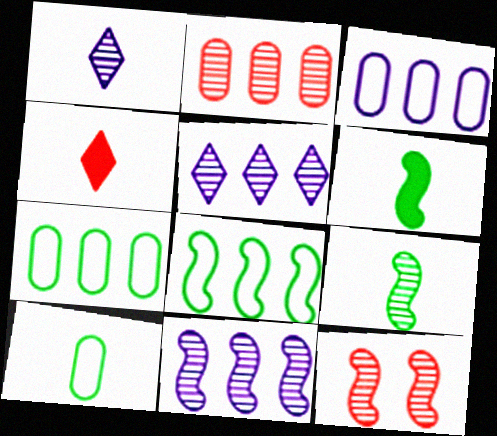[[9, 11, 12]]